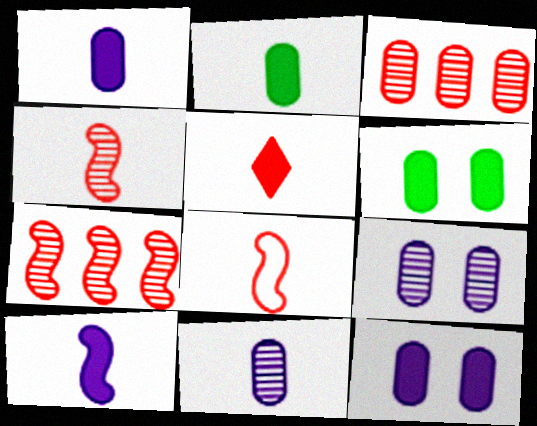[[2, 5, 10]]